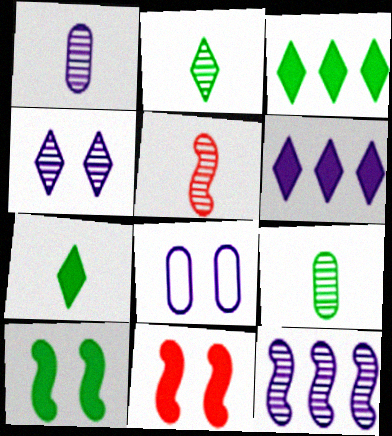[[1, 2, 5], 
[1, 4, 12], 
[3, 5, 8]]